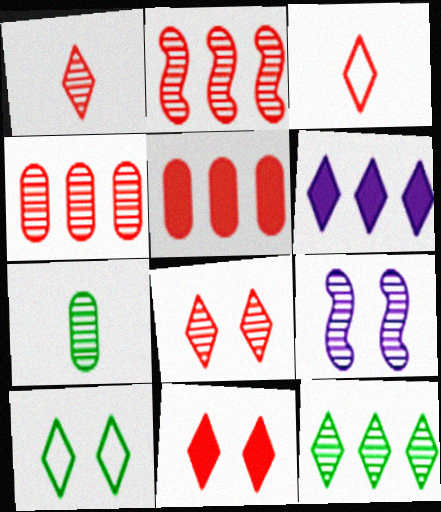[[1, 6, 10]]